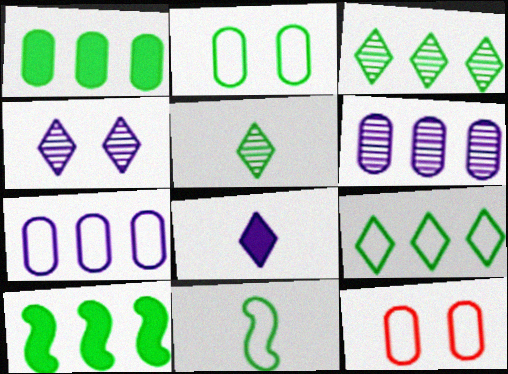[[2, 5, 10], 
[2, 9, 11]]